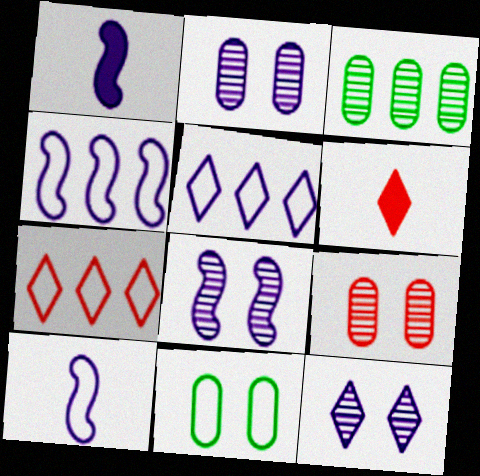[[1, 2, 5], 
[1, 4, 8], 
[2, 8, 12], 
[7, 10, 11]]